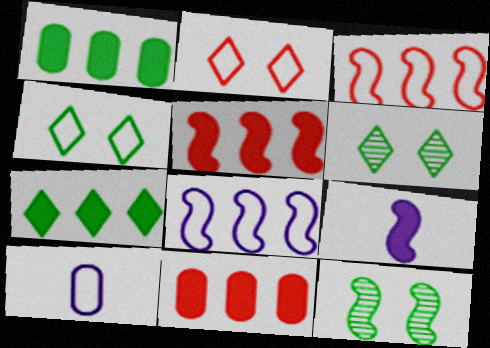[[3, 4, 10], 
[3, 9, 12], 
[5, 6, 10]]